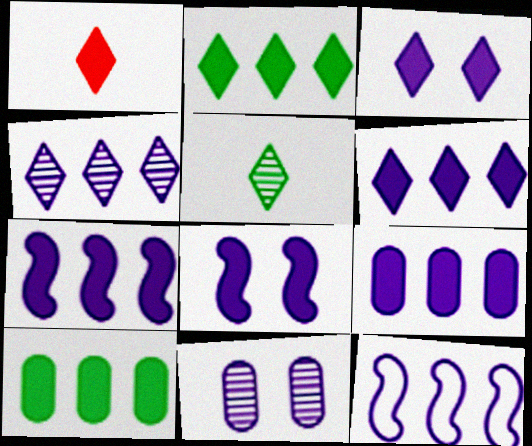[[1, 2, 3], 
[1, 8, 10], 
[4, 9, 12], 
[6, 7, 9]]